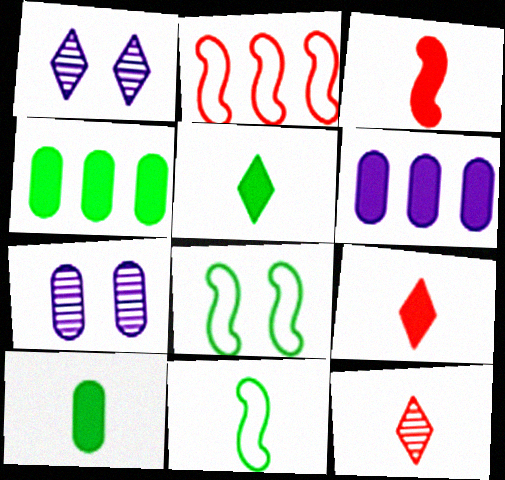[[1, 2, 10], 
[2, 5, 7], 
[6, 8, 12]]